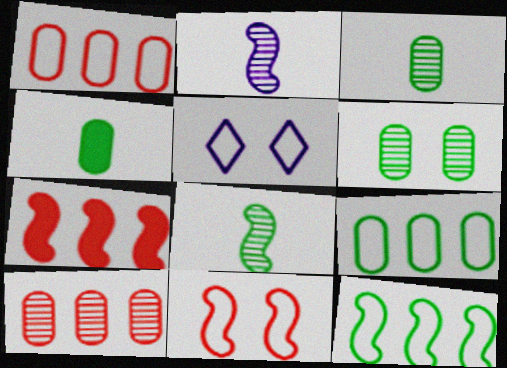[[3, 5, 7], 
[4, 6, 9]]